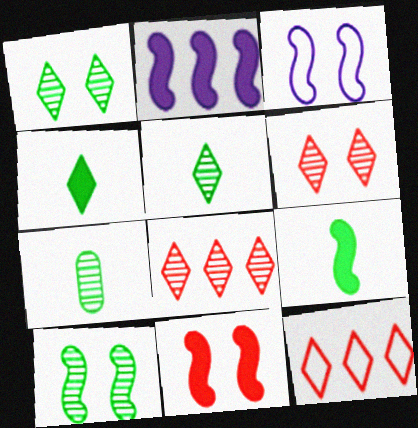[[2, 9, 11], 
[3, 10, 11]]